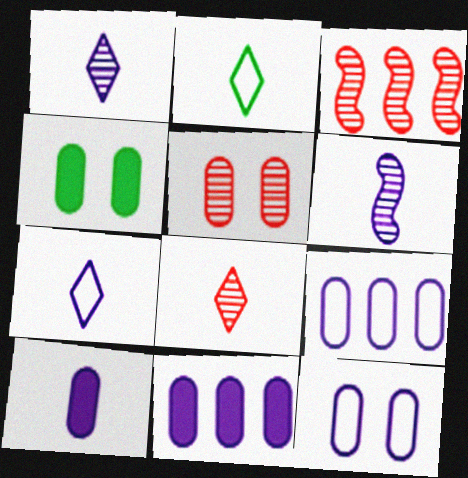[[3, 4, 7], 
[3, 5, 8], 
[4, 5, 12], 
[6, 7, 10]]